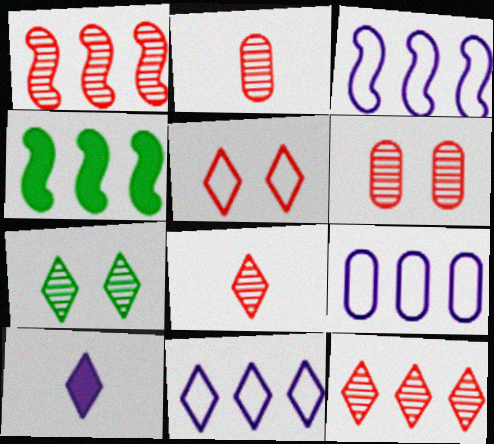[[1, 3, 4], 
[1, 6, 8], 
[3, 9, 11], 
[4, 9, 12]]